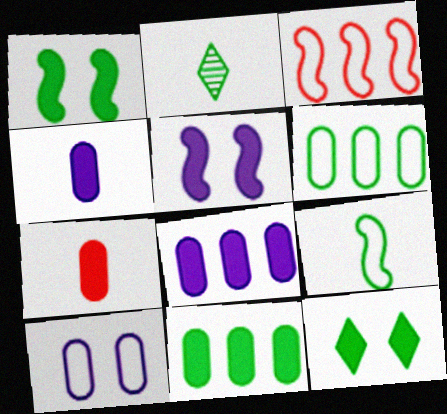[[1, 2, 6]]